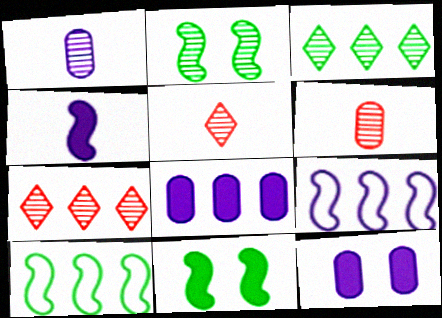[[1, 2, 7], 
[5, 10, 12], 
[7, 8, 10]]